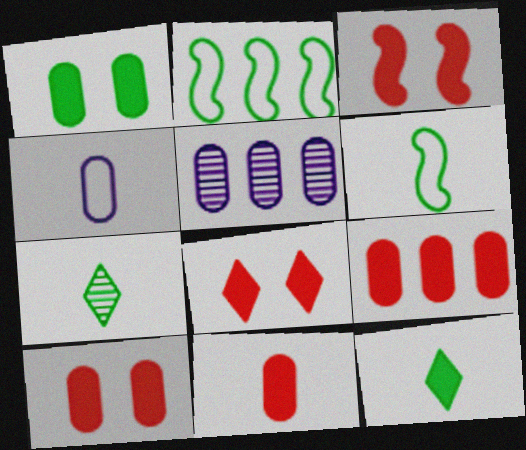[[1, 2, 7], 
[3, 8, 10], 
[5, 6, 8], 
[9, 10, 11]]